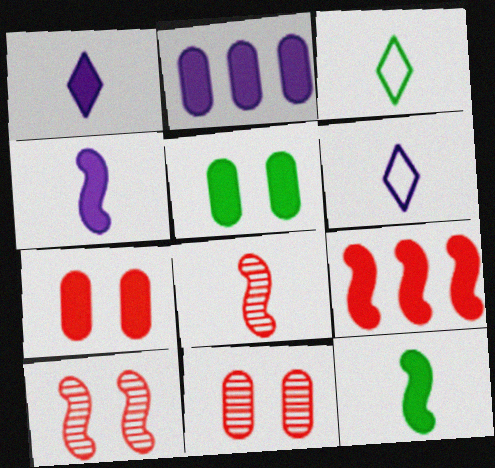[[1, 5, 9], 
[2, 3, 10]]